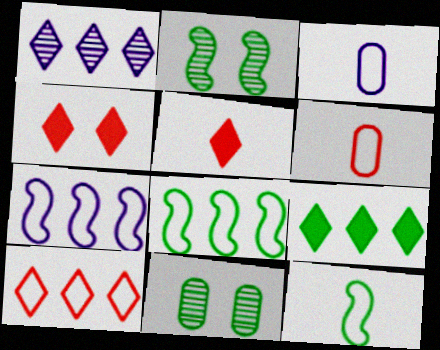[[1, 9, 10], 
[5, 7, 11], 
[9, 11, 12]]